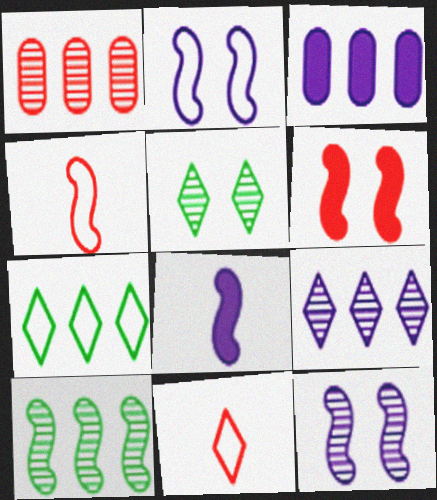[[1, 6, 11], 
[1, 9, 10], 
[3, 4, 5]]